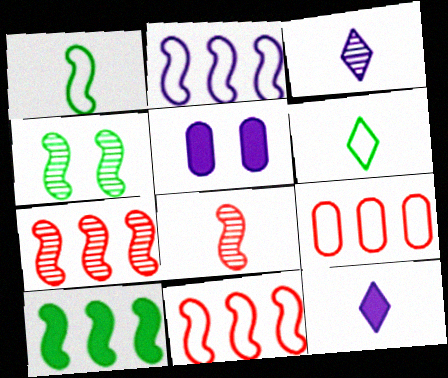[[1, 4, 10], 
[2, 3, 5], 
[2, 7, 10], 
[4, 9, 12], 
[5, 6, 7]]